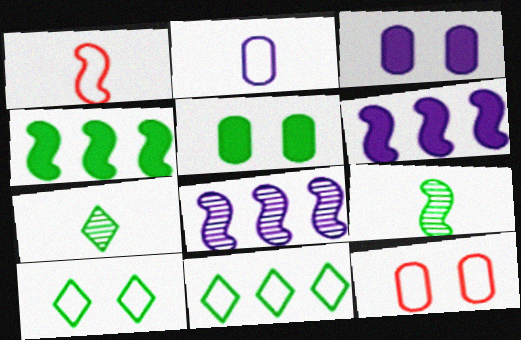[[5, 9, 11], 
[6, 7, 12]]